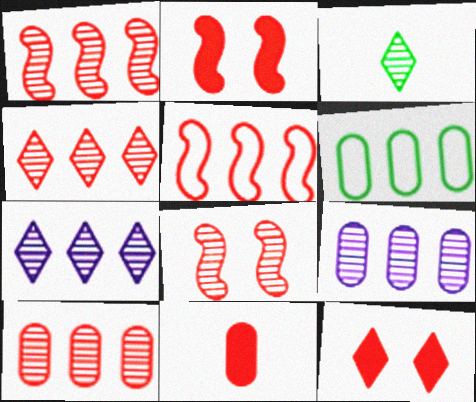[[1, 4, 10], 
[3, 8, 9]]